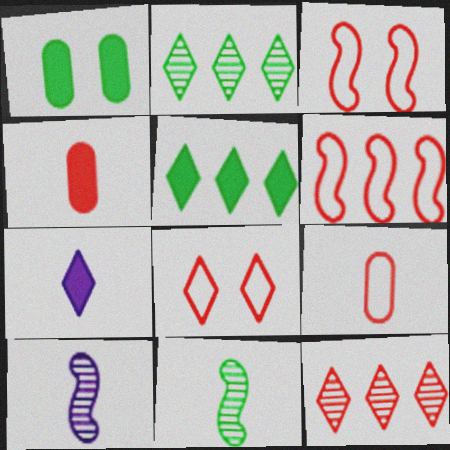[[2, 7, 8], 
[3, 4, 12], 
[6, 8, 9], 
[7, 9, 11]]